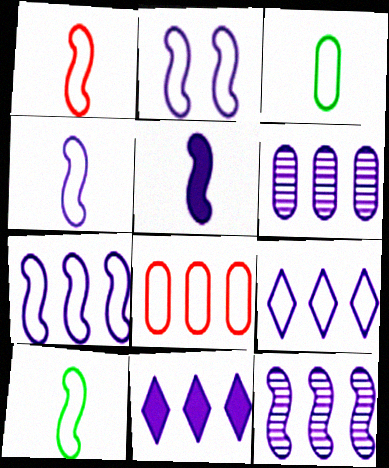[[1, 4, 10], 
[2, 4, 7], 
[2, 5, 12], 
[6, 7, 11]]